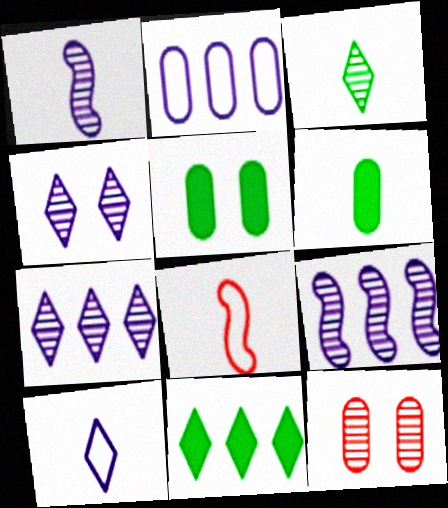[[2, 6, 12], 
[3, 9, 12], 
[5, 7, 8]]